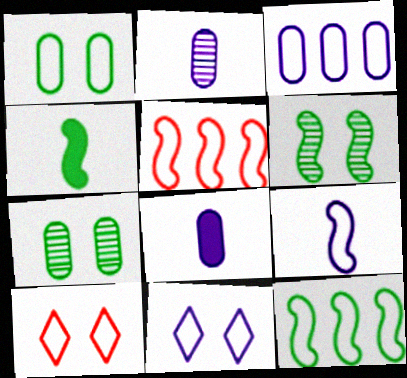[[3, 9, 11], 
[4, 6, 12]]